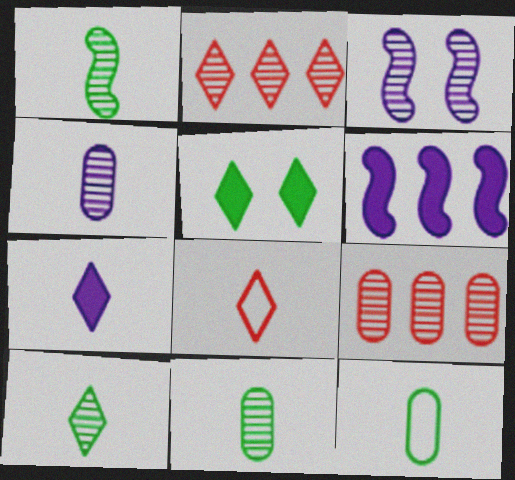[[1, 10, 11], 
[2, 3, 11], 
[3, 9, 10], 
[7, 8, 10]]